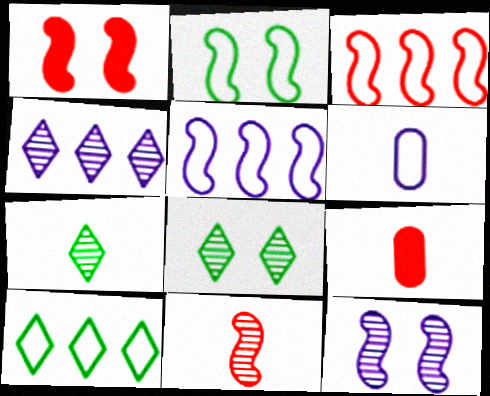[[1, 2, 12], 
[1, 3, 11], 
[2, 4, 9], 
[5, 8, 9], 
[9, 10, 12]]